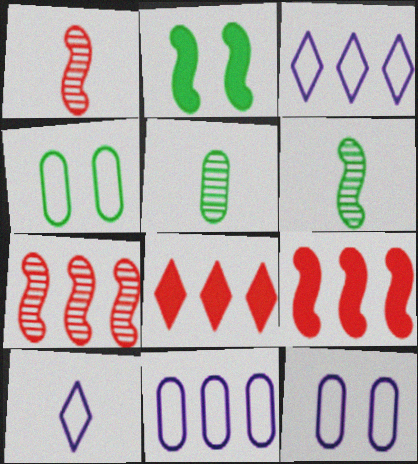[[6, 8, 12]]